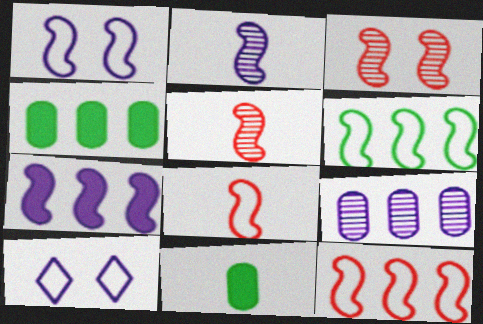[[1, 2, 7], 
[1, 6, 8], 
[4, 5, 10]]